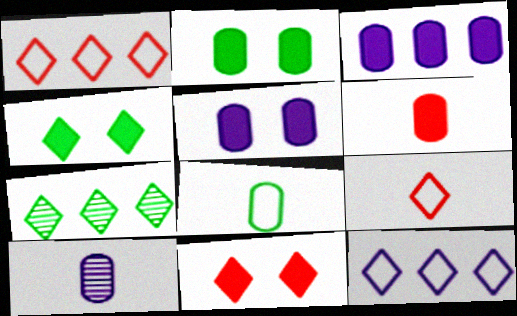[[2, 3, 6], 
[6, 8, 10]]